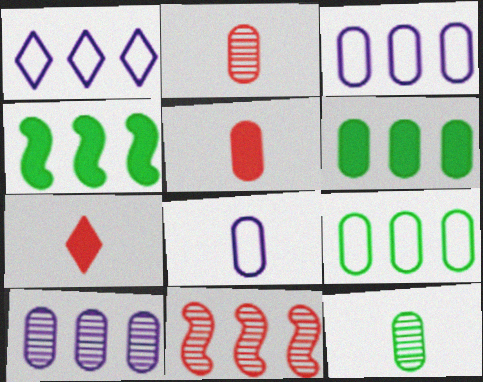[[1, 6, 11], 
[5, 8, 12]]